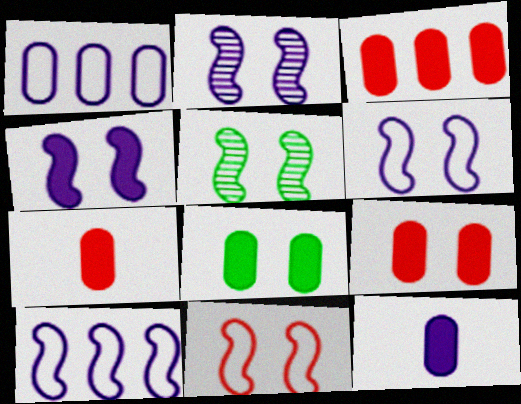[[2, 4, 6], 
[3, 7, 9], 
[3, 8, 12], 
[4, 5, 11]]